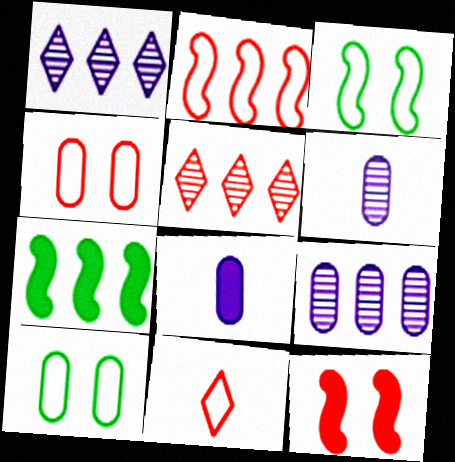[[2, 4, 11], 
[3, 5, 8]]